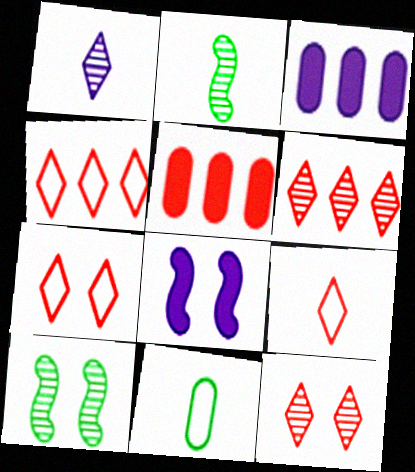[[2, 3, 7], 
[3, 9, 10], 
[4, 7, 9], 
[6, 8, 11]]